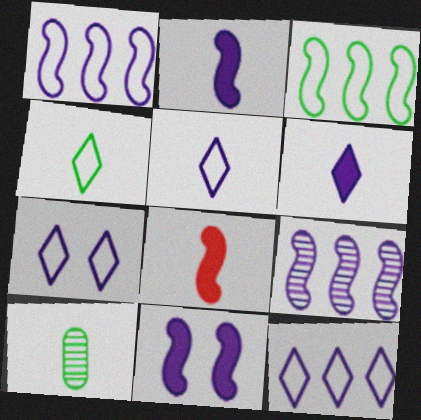[[5, 7, 12], 
[5, 8, 10]]